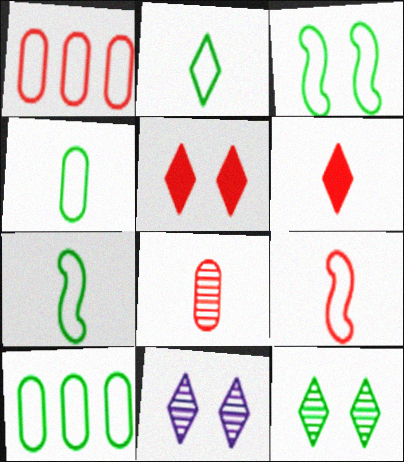[[2, 3, 10], 
[2, 4, 7], 
[6, 8, 9]]